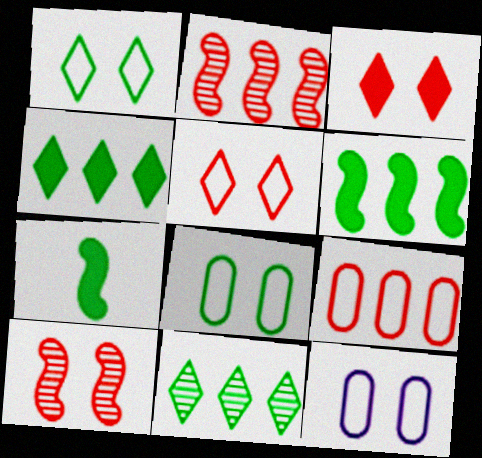[[7, 8, 11]]